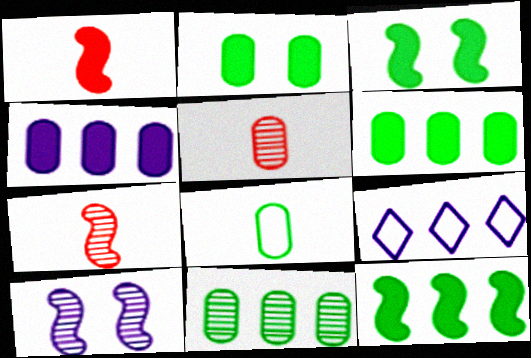[[2, 7, 9], 
[2, 8, 11], 
[3, 5, 9]]